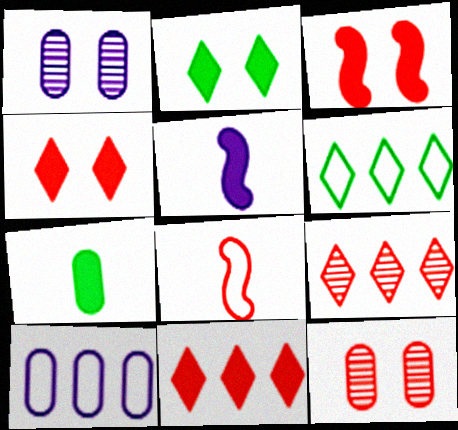[[5, 6, 12], 
[7, 10, 12], 
[8, 11, 12]]